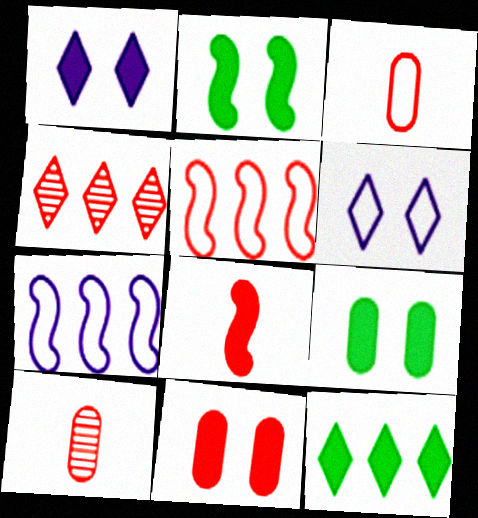[[1, 2, 11]]